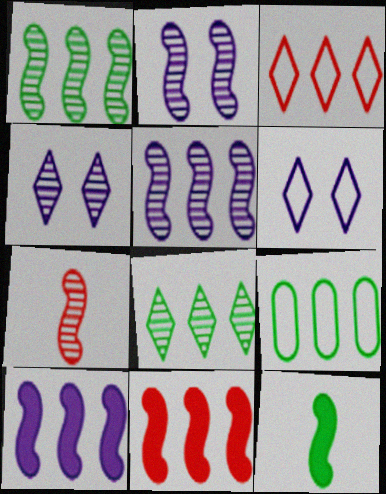[[1, 2, 7]]